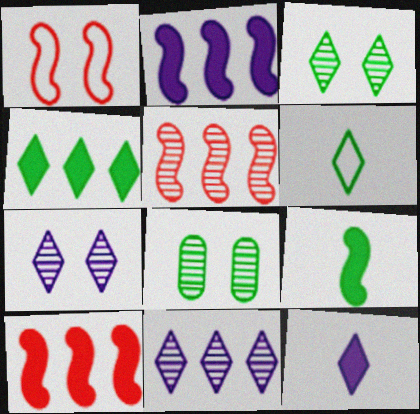[[3, 4, 6]]